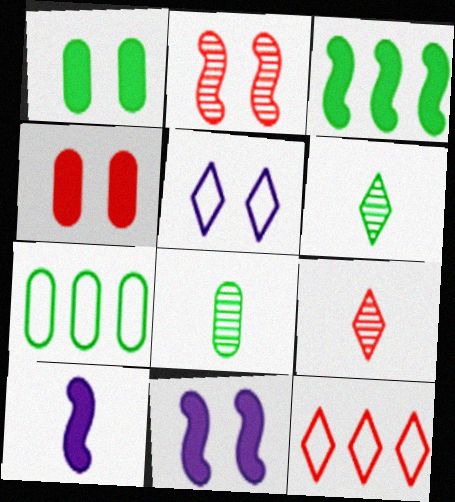[[1, 2, 5], 
[1, 7, 8], 
[7, 9, 11], 
[8, 11, 12]]